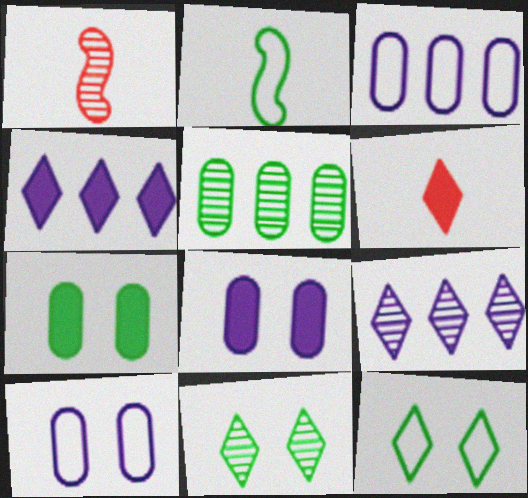[[6, 9, 12]]